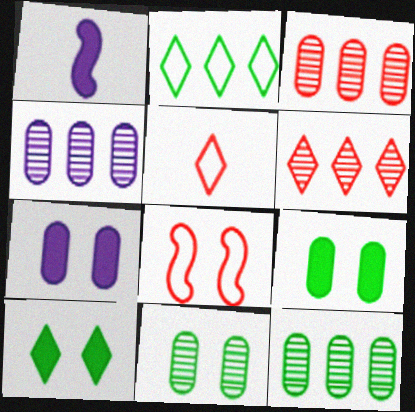[[3, 4, 12]]